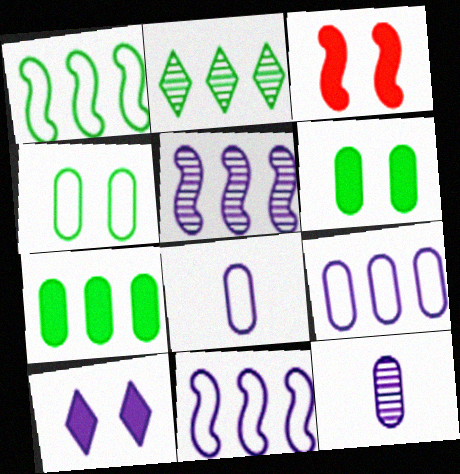[[1, 2, 7], 
[2, 3, 8], 
[3, 6, 10], 
[5, 8, 10], 
[10, 11, 12]]